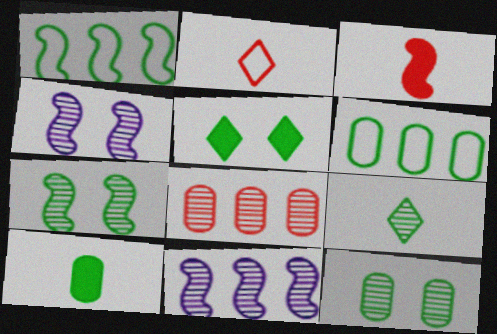[[1, 3, 4], 
[4, 8, 9], 
[6, 10, 12]]